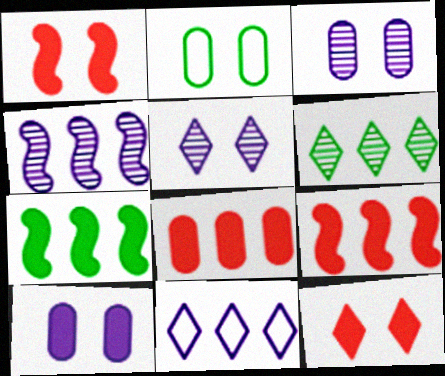[[1, 2, 5]]